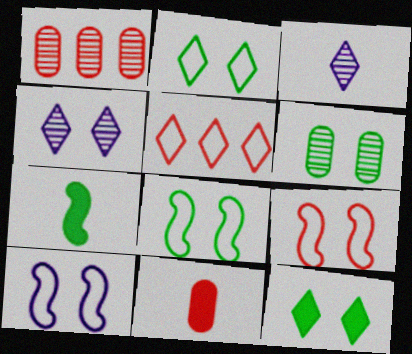[[3, 5, 12], 
[6, 8, 12], 
[8, 9, 10]]